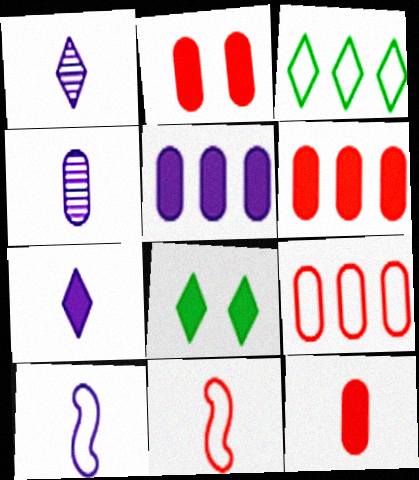[[2, 6, 12], 
[4, 7, 10]]